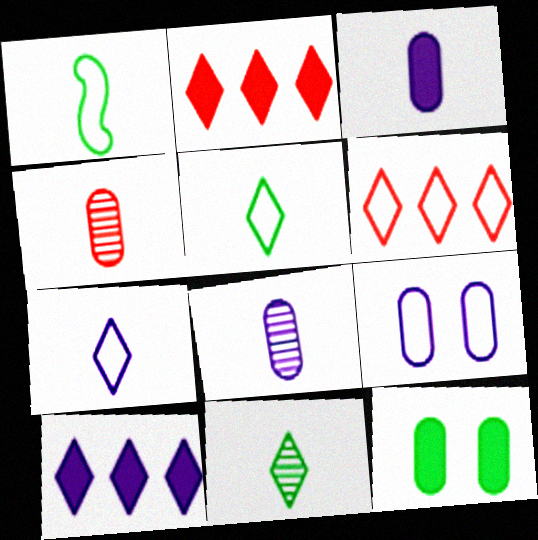[[1, 6, 9]]